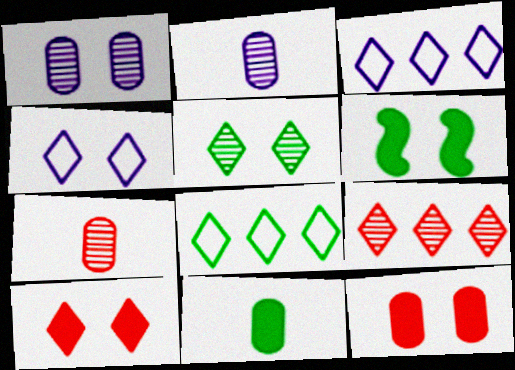[[3, 6, 7], 
[4, 5, 10]]